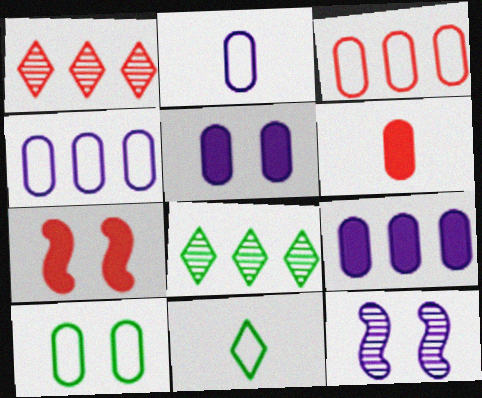[[2, 3, 10], 
[2, 7, 8]]